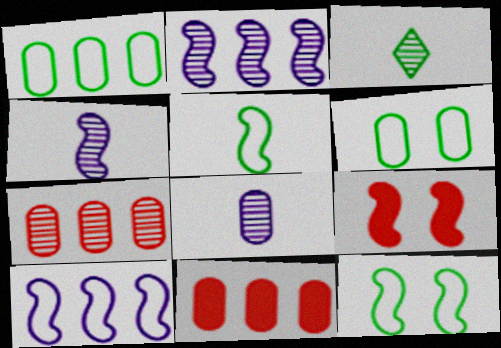[[2, 5, 9], 
[6, 8, 11]]